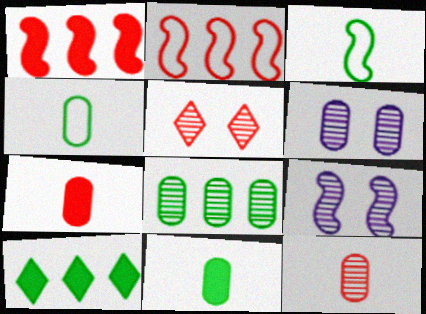[[1, 3, 9], 
[2, 5, 7], 
[6, 8, 12]]